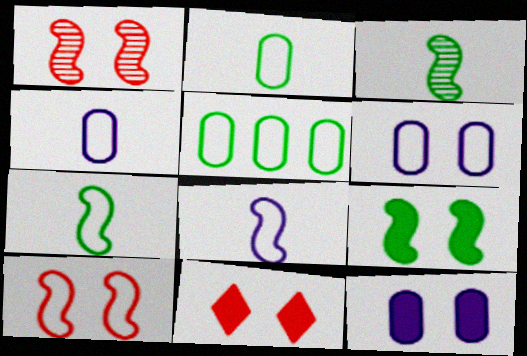[[9, 11, 12]]